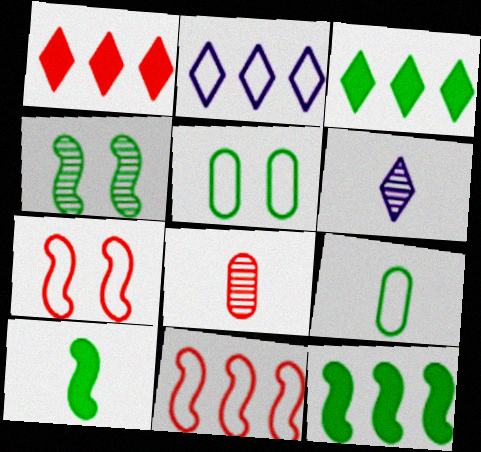[[1, 7, 8], 
[2, 7, 9], 
[3, 4, 9]]